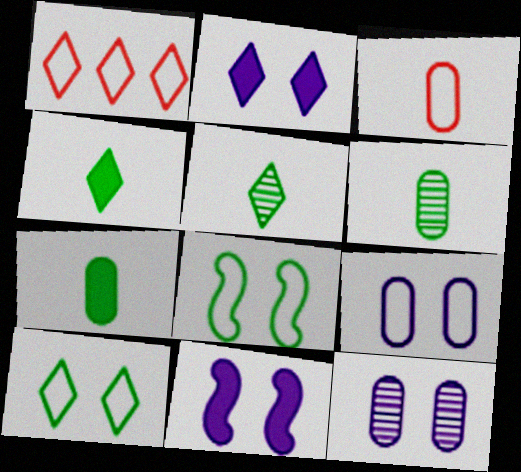[[1, 2, 5], 
[1, 6, 11]]